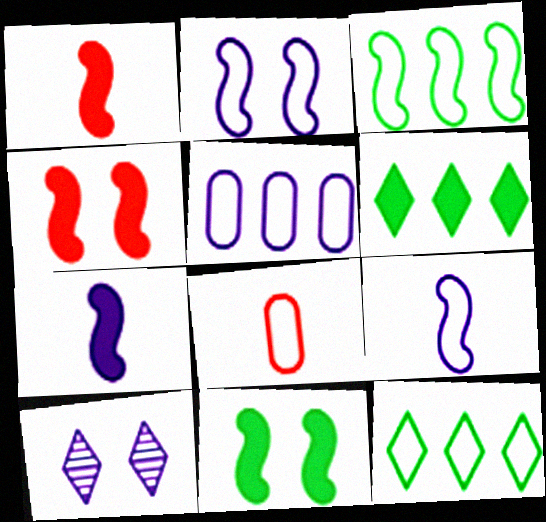[[2, 8, 12], 
[5, 7, 10]]